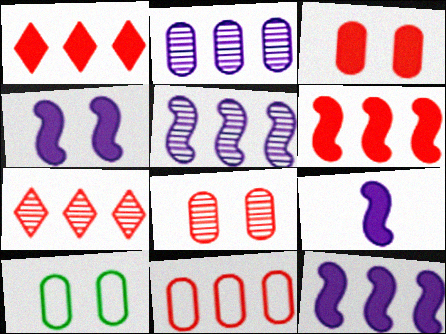[[4, 9, 12], 
[6, 7, 11], 
[7, 9, 10]]